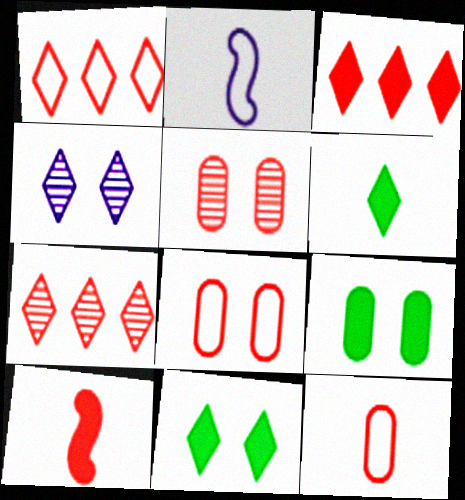[[1, 3, 7], 
[1, 4, 6], 
[1, 5, 10], 
[2, 7, 9], 
[7, 8, 10]]